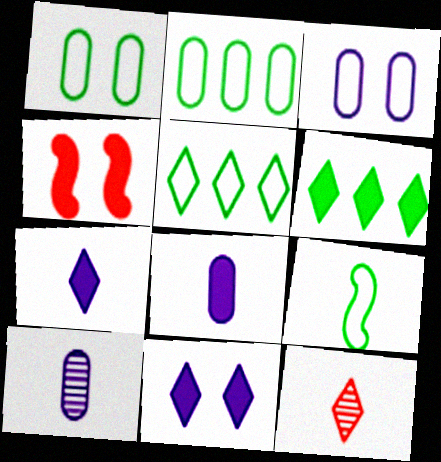[[1, 5, 9], 
[4, 5, 10], 
[4, 6, 8], 
[5, 11, 12], 
[8, 9, 12]]